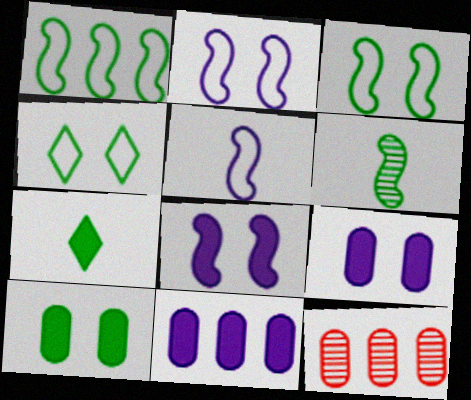[[2, 7, 12]]